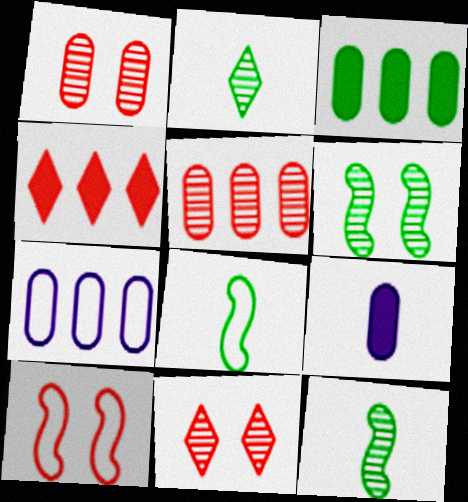[[3, 5, 7]]